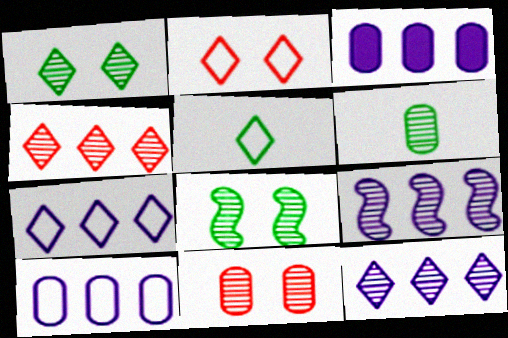[[2, 5, 7], 
[3, 7, 9]]